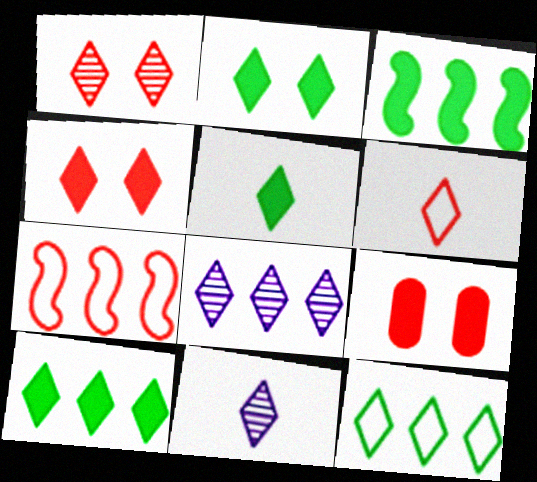[[2, 5, 10], 
[2, 6, 8], 
[4, 11, 12], 
[5, 6, 11]]